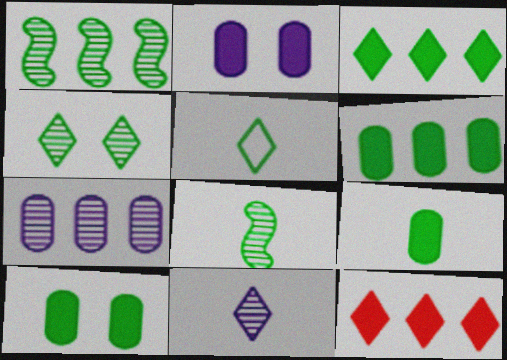[[1, 5, 10], 
[3, 4, 5], 
[5, 8, 9], 
[6, 9, 10]]